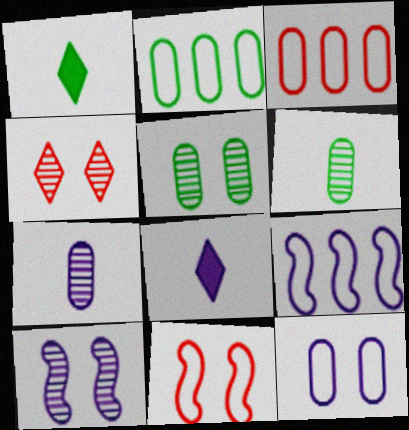[[1, 3, 10], 
[4, 5, 10]]